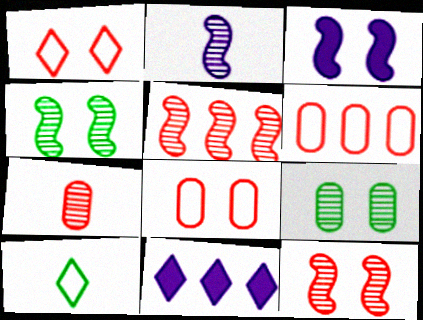[[1, 3, 9], 
[2, 4, 5]]